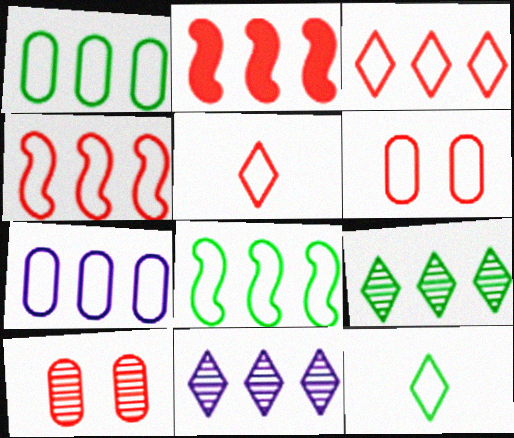[[1, 2, 11], 
[2, 5, 10], 
[2, 7, 9], 
[3, 7, 8], 
[4, 5, 6]]